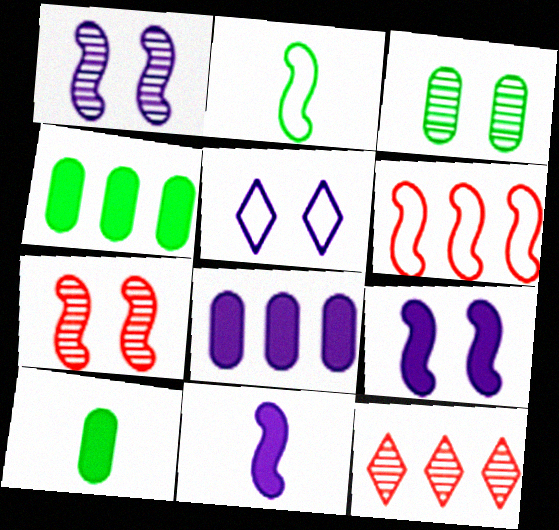[]